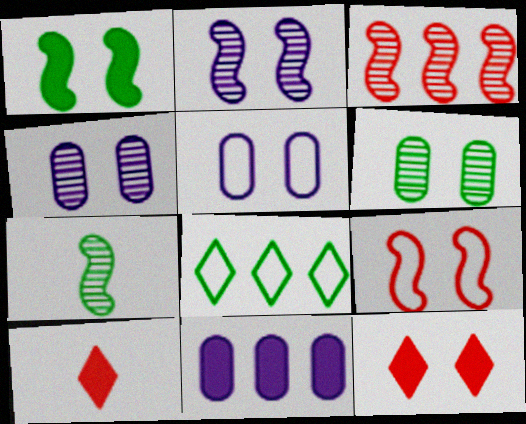[[1, 2, 9], 
[1, 10, 11], 
[2, 3, 7], 
[3, 8, 11]]